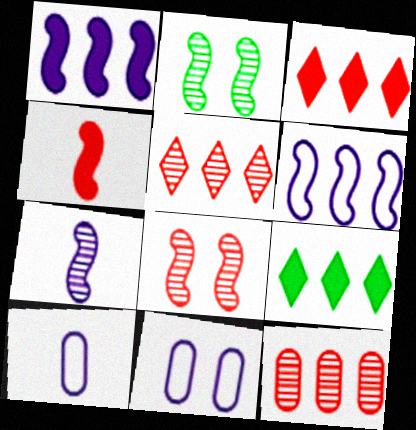[[2, 3, 10], 
[2, 4, 6], 
[6, 9, 12], 
[8, 9, 10]]